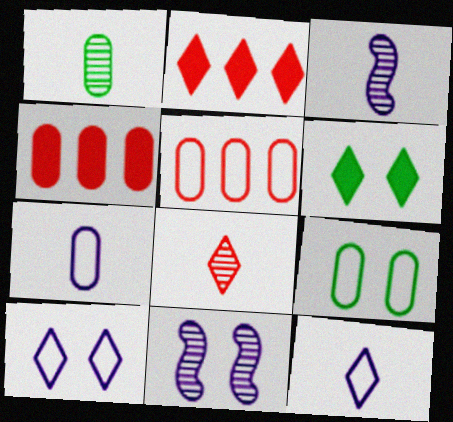[[1, 3, 8], 
[2, 3, 9], 
[3, 5, 6], 
[5, 7, 9]]